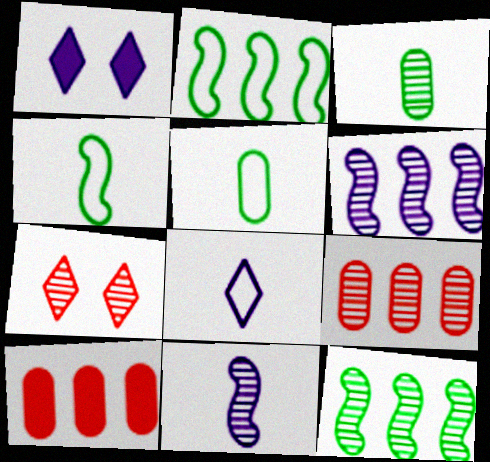[[1, 4, 9], 
[3, 6, 7]]